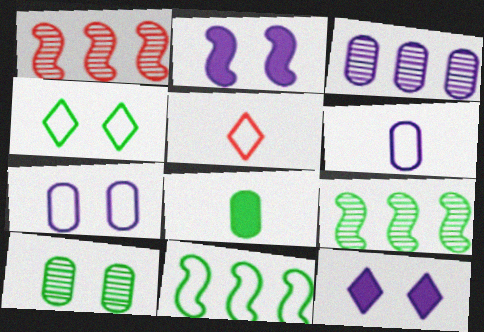[[4, 8, 9], 
[5, 7, 11]]